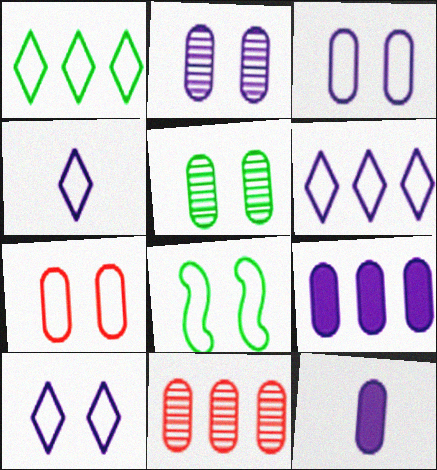[[4, 6, 10], 
[7, 8, 10]]